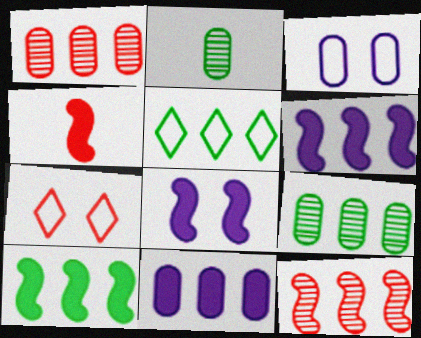[[1, 4, 7], 
[1, 5, 6], 
[2, 6, 7], 
[4, 8, 10], 
[5, 9, 10], 
[5, 11, 12]]